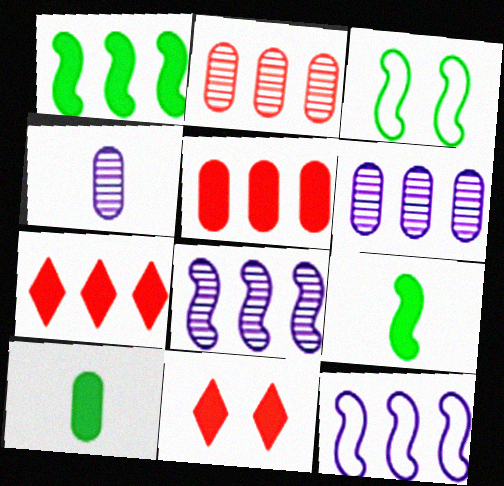[[3, 4, 7]]